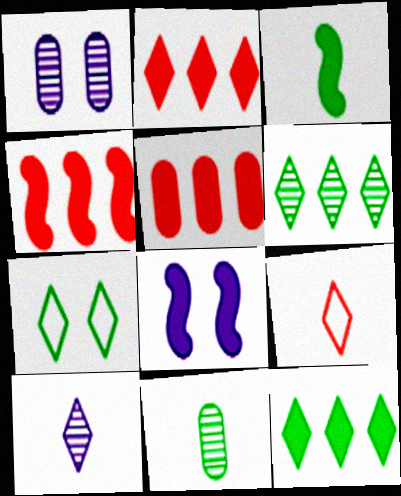[[2, 4, 5], 
[2, 7, 10], 
[3, 4, 8]]